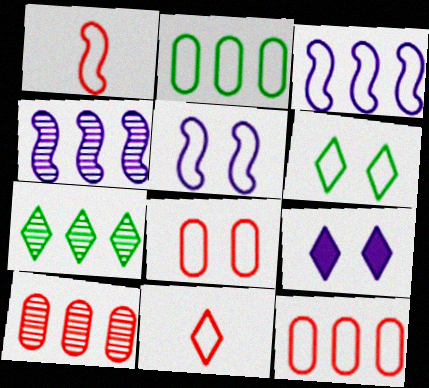[[2, 5, 11], 
[4, 7, 10], 
[5, 6, 8], 
[7, 9, 11]]